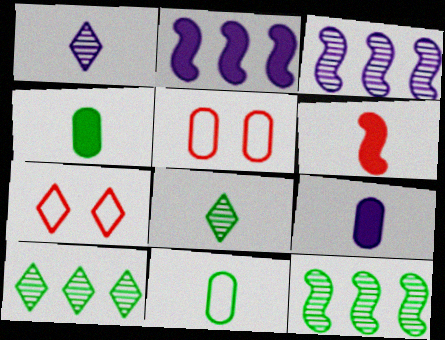[[1, 6, 11], 
[2, 5, 8], 
[3, 4, 7], 
[7, 9, 12]]